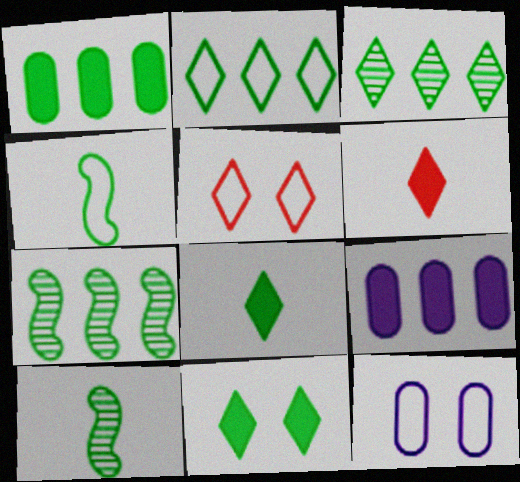[[1, 2, 7], 
[5, 9, 10], 
[6, 7, 12]]